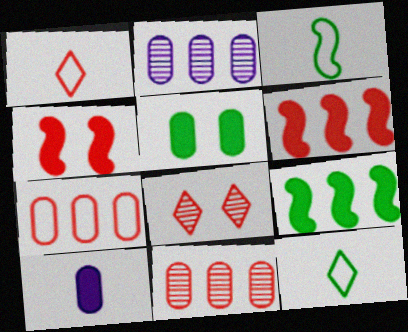[[1, 4, 11], 
[2, 4, 12]]